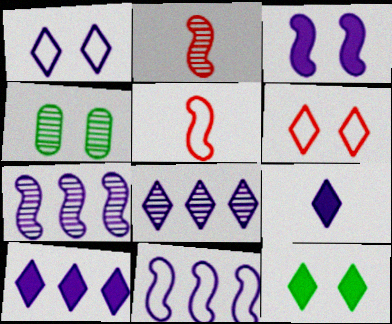[[1, 8, 9], 
[2, 4, 8], 
[3, 4, 6], 
[4, 5, 10]]